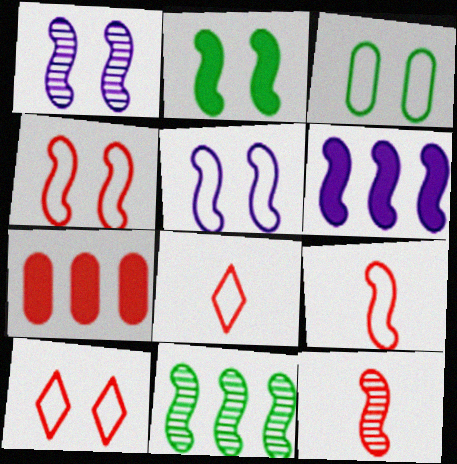[[1, 2, 4], 
[1, 11, 12], 
[3, 5, 10], 
[7, 10, 12]]